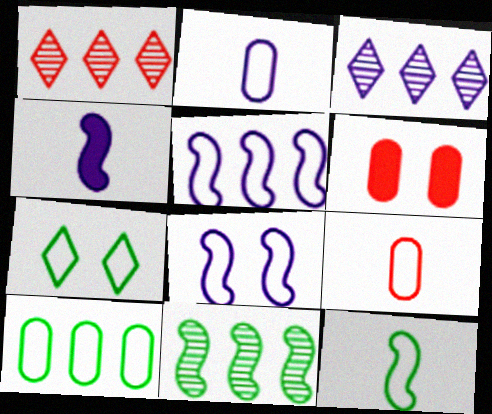[[3, 6, 12], 
[5, 7, 9], 
[7, 10, 12]]